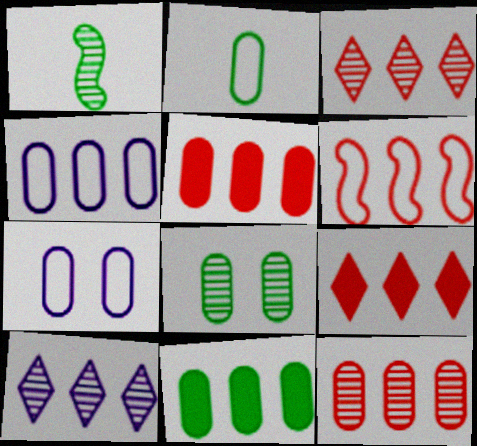[[1, 7, 9], 
[2, 8, 11], 
[3, 5, 6], 
[4, 11, 12], 
[6, 9, 12], 
[6, 10, 11]]